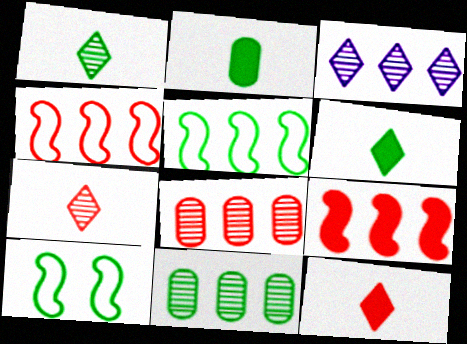[[6, 10, 11]]